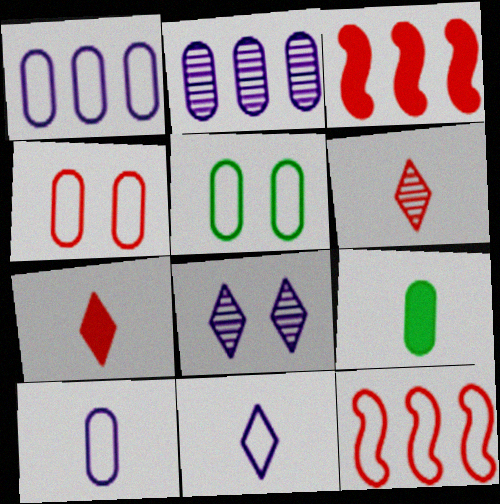[[2, 4, 9], 
[3, 4, 6], 
[5, 11, 12], 
[8, 9, 12]]